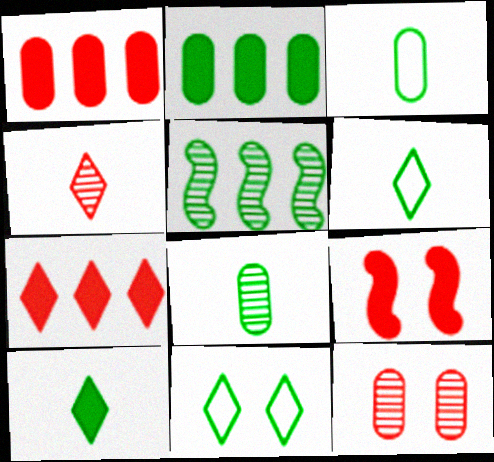[]